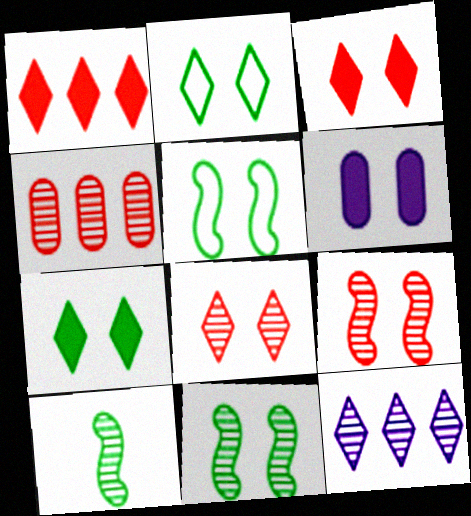[[2, 6, 9], 
[5, 6, 8]]